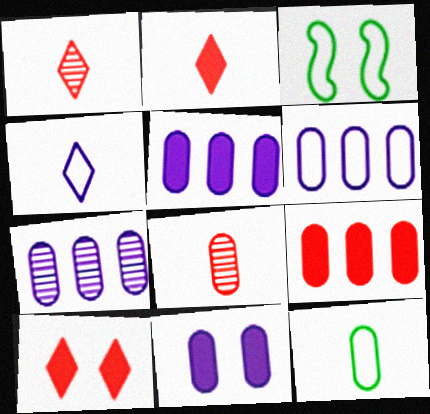[[1, 3, 5], 
[2, 3, 7], 
[5, 6, 7]]